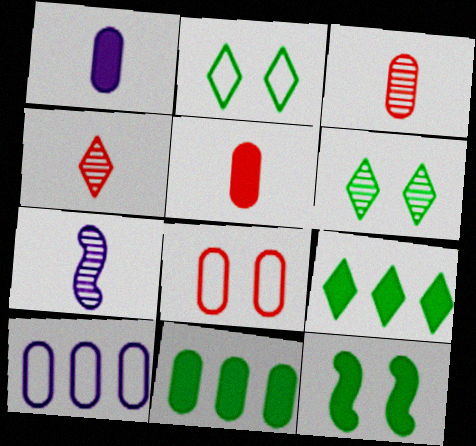[[4, 10, 12], 
[7, 8, 9]]